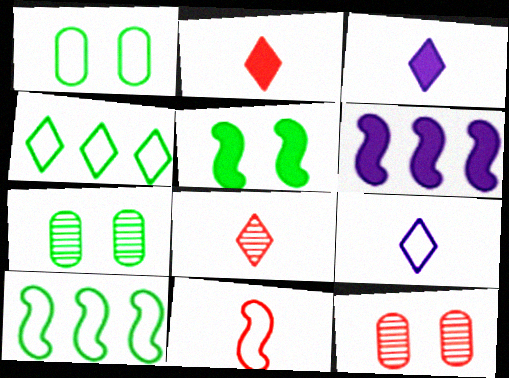[[1, 6, 8], 
[3, 10, 12]]